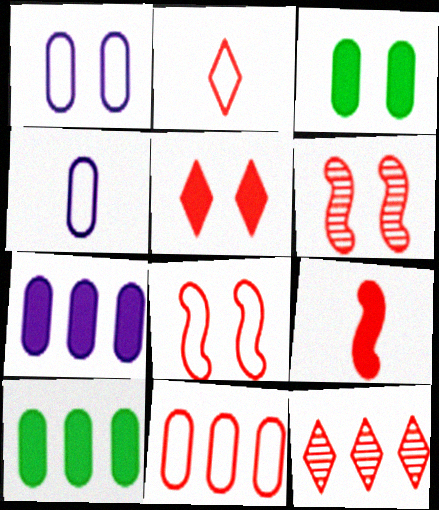[[2, 5, 12], 
[2, 8, 11]]